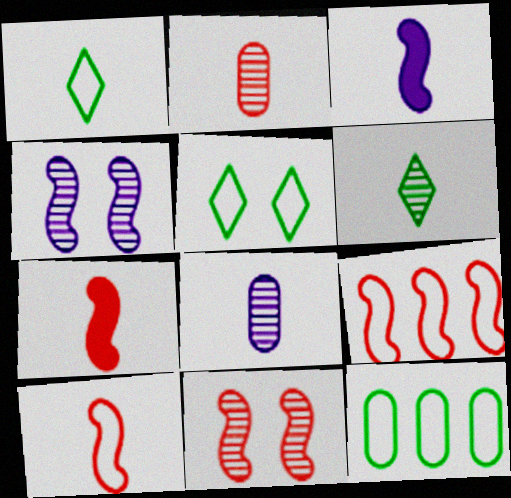[[1, 2, 3], 
[1, 7, 8], 
[7, 9, 11]]